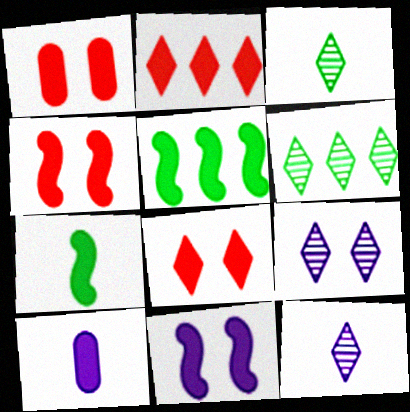[[1, 4, 8], 
[5, 8, 10]]